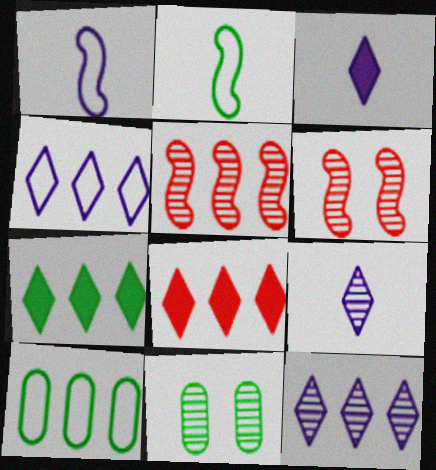[[1, 8, 11], 
[2, 7, 11], 
[3, 6, 10], 
[5, 9, 11]]